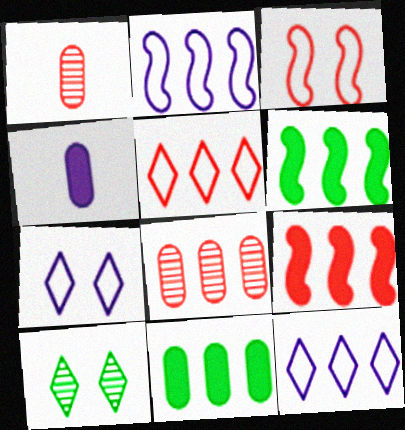[[1, 6, 7], 
[5, 8, 9], 
[6, 8, 12]]